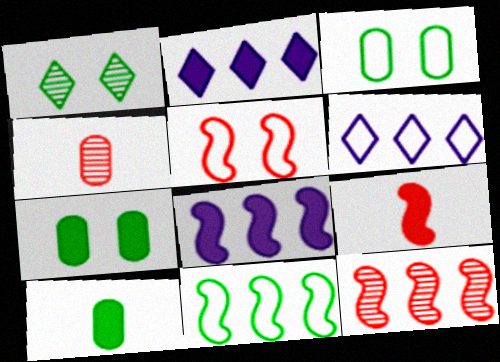[[1, 10, 11], 
[2, 7, 9], 
[5, 9, 12], 
[8, 11, 12]]